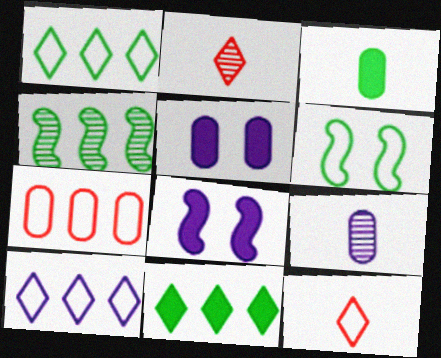[[4, 5, 12], 
[8, 9, 10]]